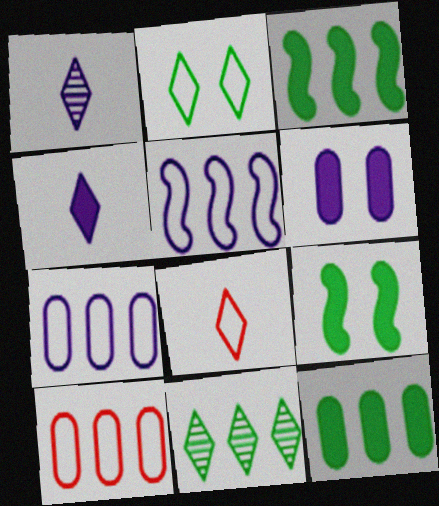[[1, 5, 6], 
[1, 9, 10]]